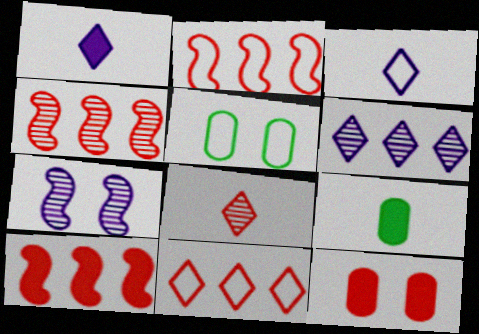[[1, 4, 5], 
[2, 3, 5], 
[2, 4, 10], 
[2, 8, 12], 
[7, 9, 11]]